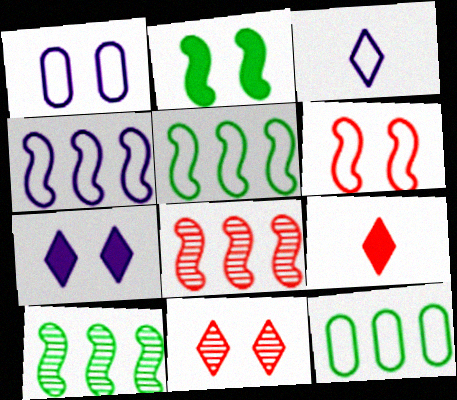[[1, 2, 11], 
[1, 3, 4], 
[1, 9, 10], 
[3, 6, 12]]